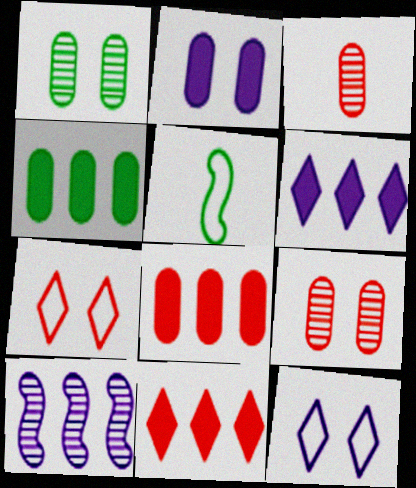[[5, 6, 9]]